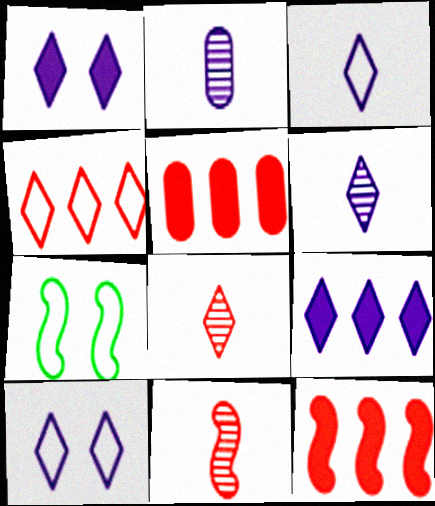[[5, 6, 7], 
[6, 9, 10]]